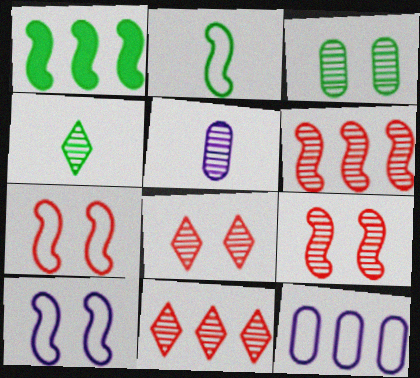[[1, 11, 12]]